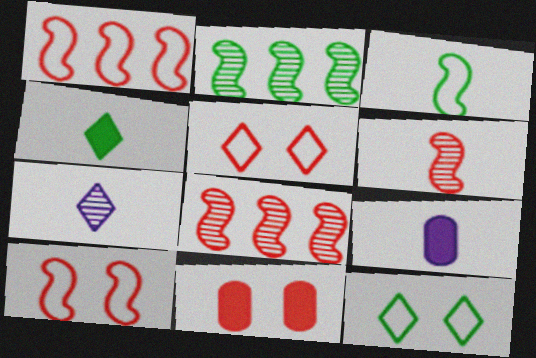[[2, 5, 9], 
[8, 9, 12]]